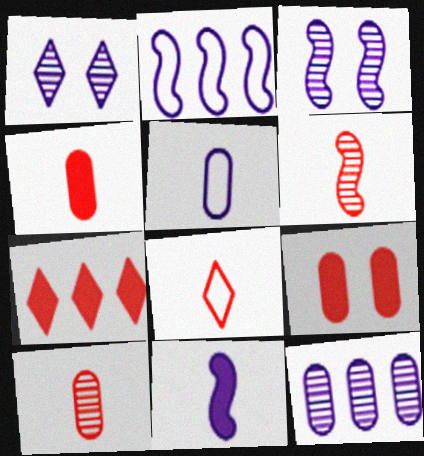[[2, 3, 11], 
[4, 6, 8]]